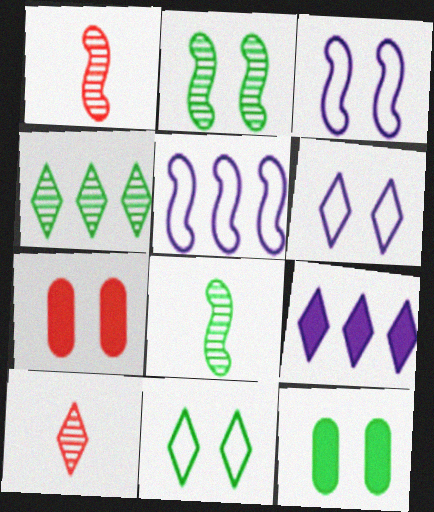[[2, 6, 7], 
[2, 11, 12], 
[5, 10, 12], 
[9, 10, 11]]